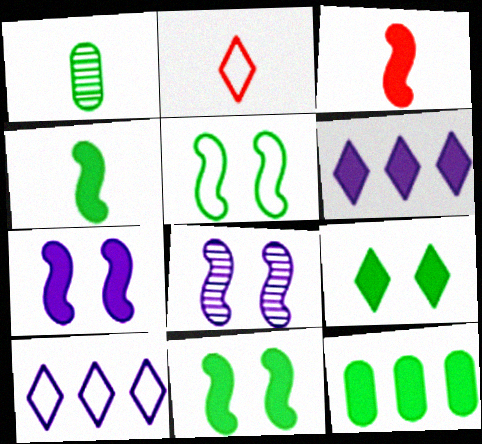[[2, 8, 12], 
[4, 9, 12]]